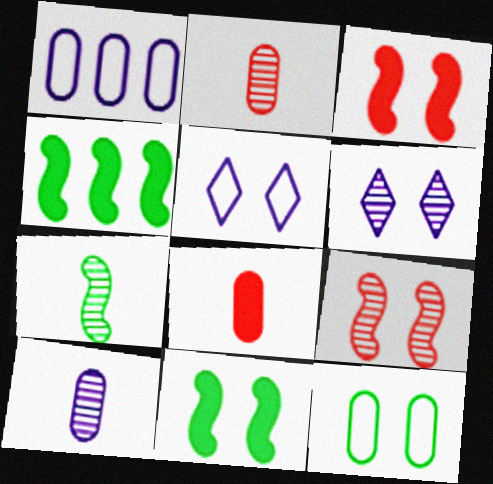[[2, 4, 5], 
[3, 6, 12]]